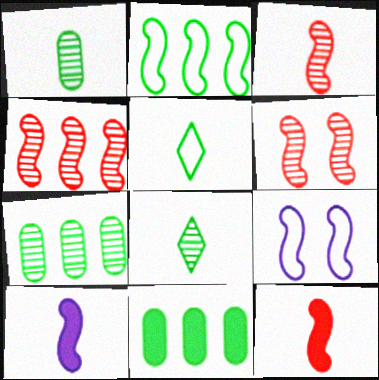[[2, 6, 10], 
[3, 4, 6]]